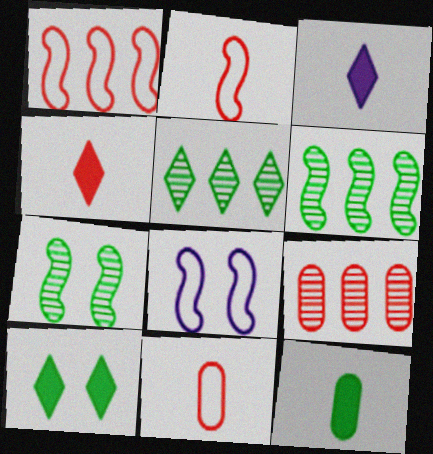[]